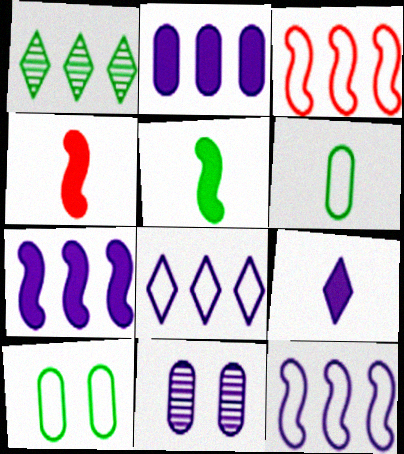[[1, 2, 3], 
[1, 5, 10], 
[9, 11, 12]]